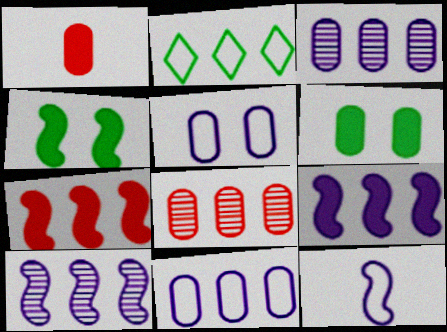[[2, 3, 7], 
[2, 8, 9]]